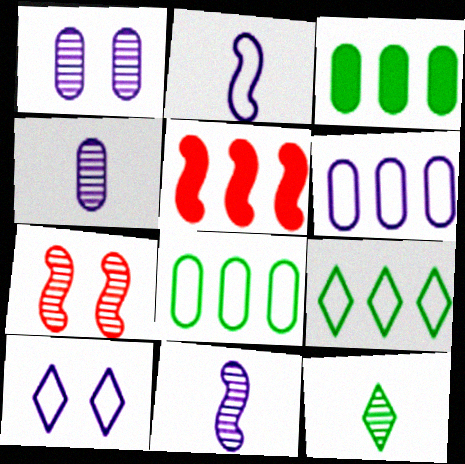[[2, 6, 10]]